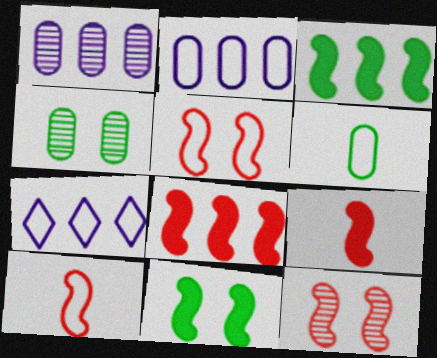[[4, 7, 9], 
[5, 6, 7], 
[8, 10, 12]]